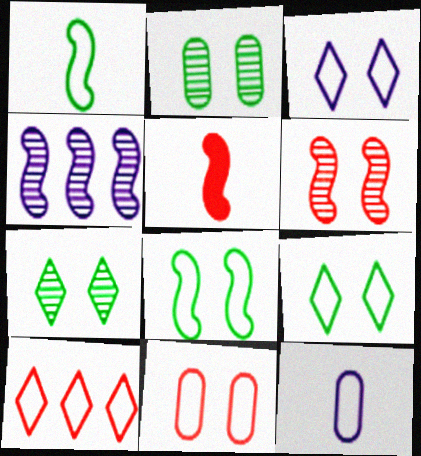[[3, 8, 11], 
[4, 5, 8], 
[8, 10, 12]]